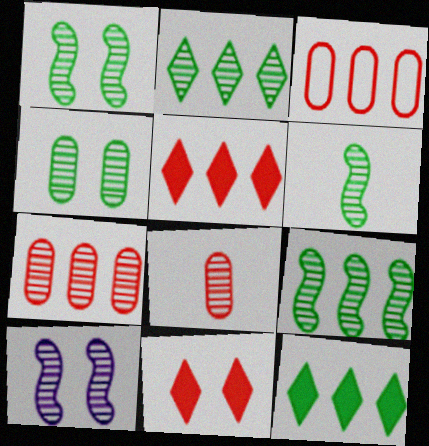[[1, 6, 9], 
[2, 4, 6], 
[2, 8, 10]]